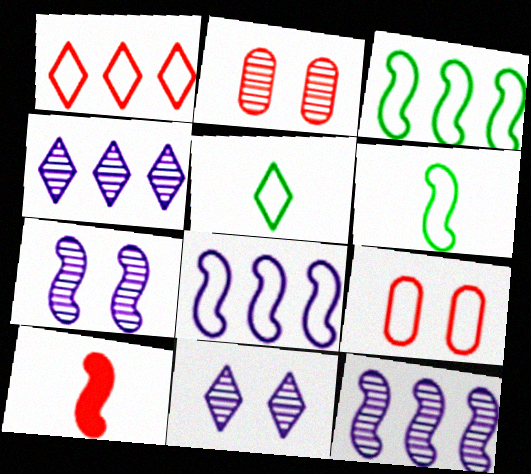[[1, 2, 10], 
[3, 7, 10], 
[5, 8, 9]]